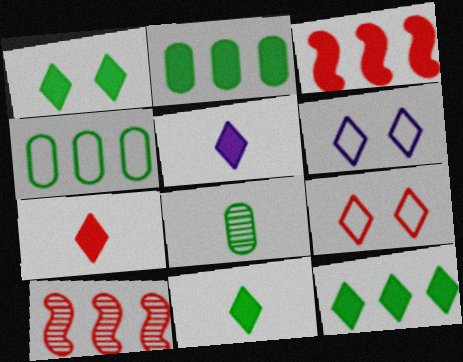[[1, 11, 12], 
[3, 6, 8], 
[5, 7, 11]]